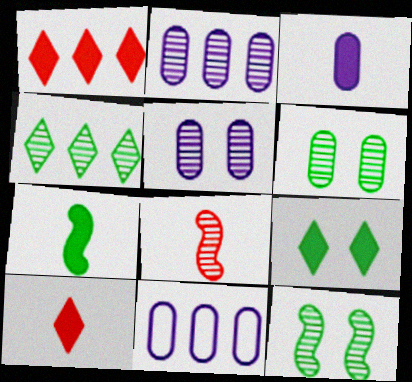[[3, 5, 11], 
[3, 7, 10], 
[4, 5, 8], 
[8, 9, 11], 
[10, 11, 12]]